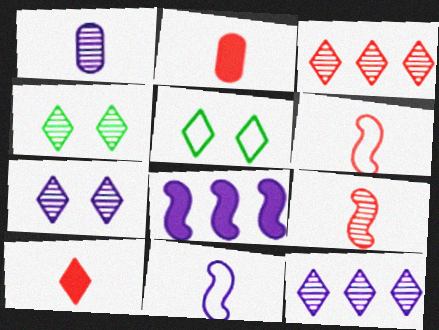[[5, 10, 12]]